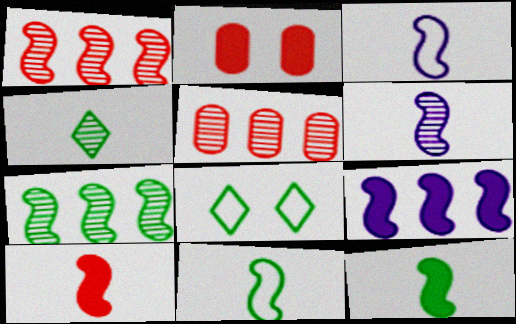[[6, 10, 11]]